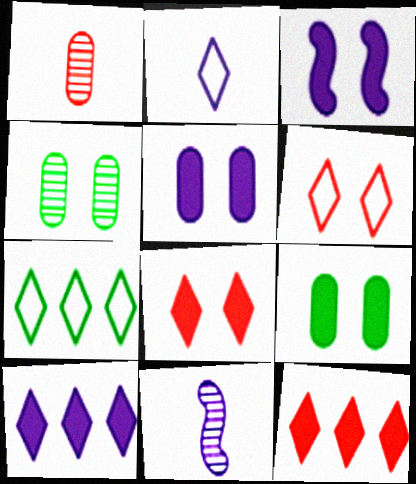[[1, 3, 7], 
[2, 6, 7], 
[3, 4, 6], 
[3, 8, 9]]